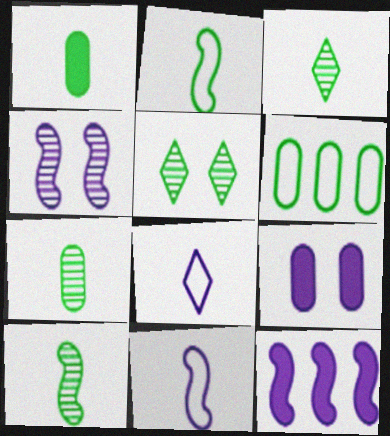[[1, 2, 3], 
[3, 7, 10], 
[4, 11, 12]]